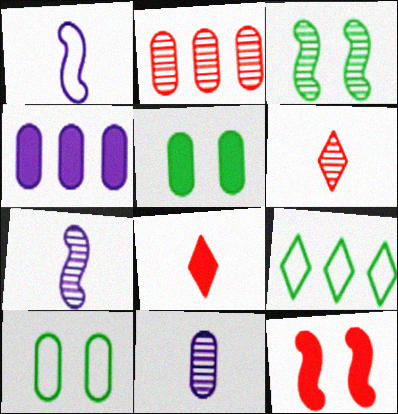[[9, 11, 12]]